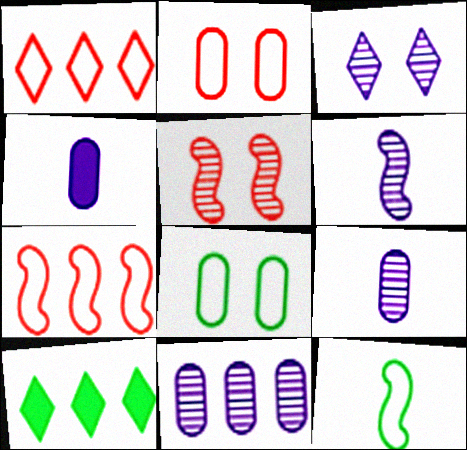[[2, 6, 10], 
[3, 6, 11], 
[7, 10, 11]]